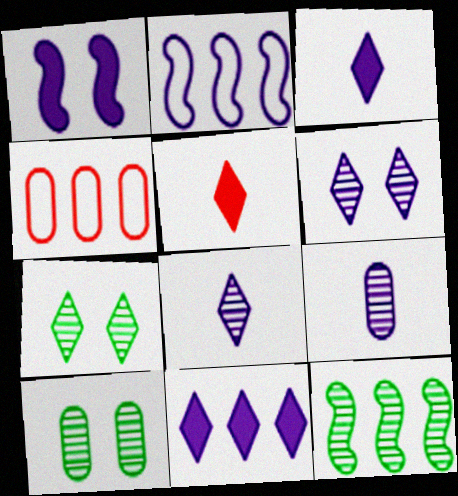[[2, 5, 10], 
[4, 11, 12]]